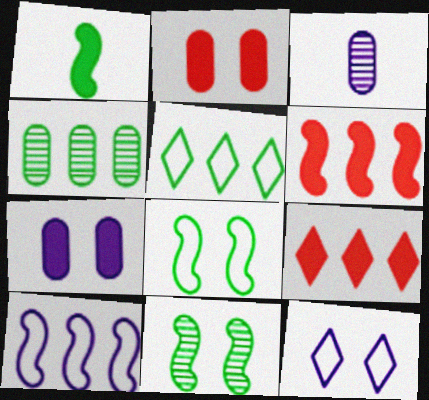[[1, 7, 9], 
[2, 11, 12], 
[3, 8, 9], 
[4, 9, 10]]